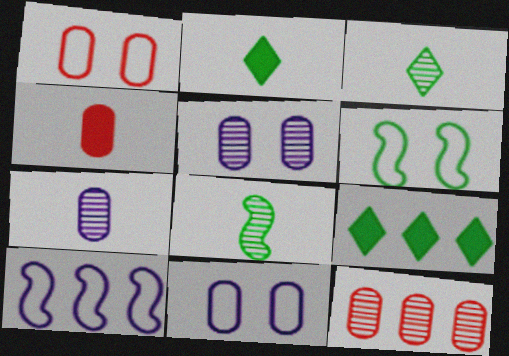[[1, 4, 12], 
[9, 10, 12]]